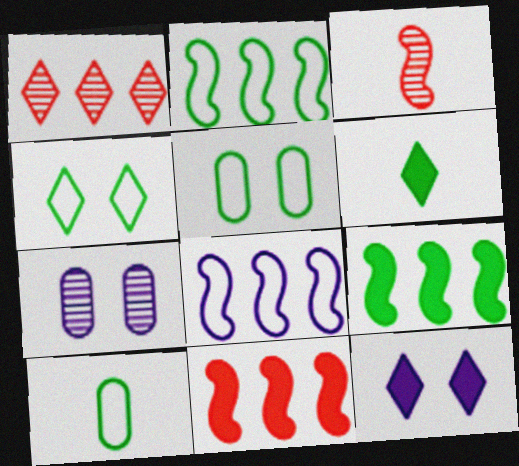[[2, 4, 10]]